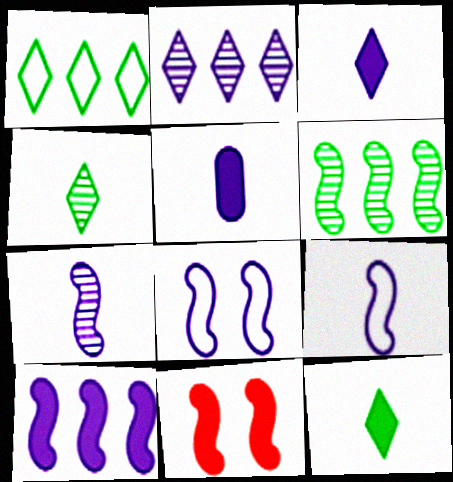[[2, 5, 8], 
[6, 9, 11], 
[7, 8, 10]]